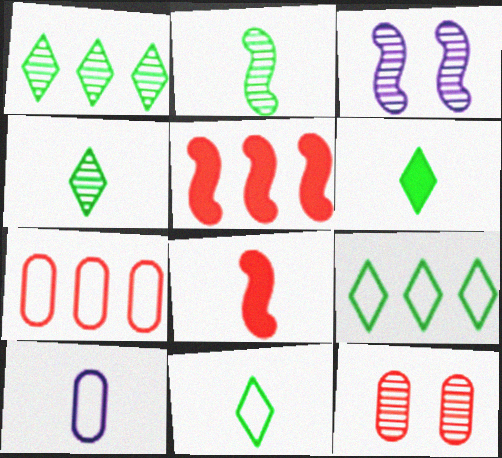[[3, 6, 7], 
[4, 6, 11], 
[4, 8, 10]]